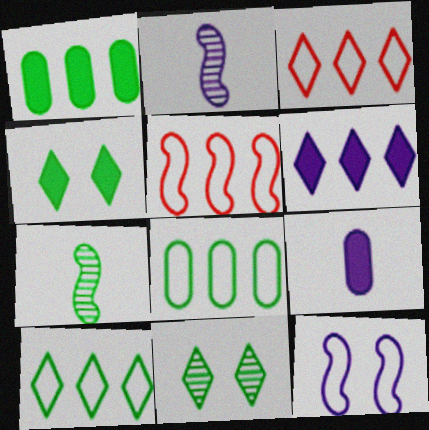[[4, 7, 8], 
[5, 9, 11]]